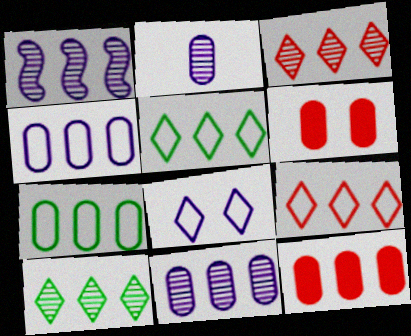[[1, 5, 12], 
[2, 6, 7], 
[7, 11, 12]]